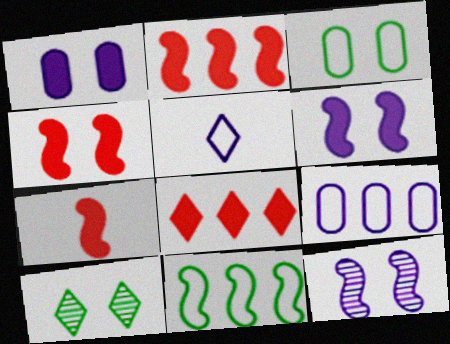[[2, 4, 7], 
[5, 8, 10], 
[7, 9, 10], 
[7, 11, 12]]